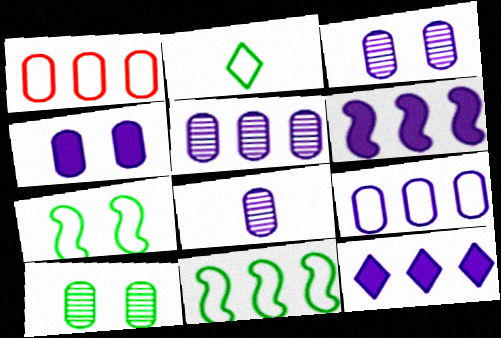[[3, 5, 8], 
[4, 8, 9]]